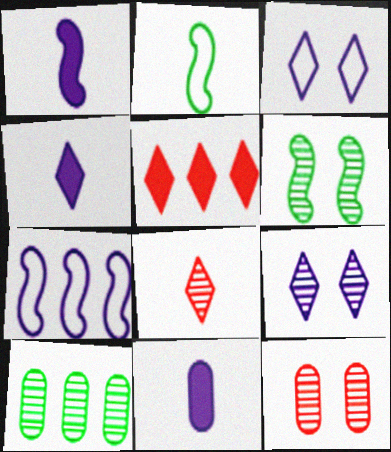[[1, 4, 11], 
[2, 8, 11], 
[5, 7, 10], 
[6, 9, 12], 
[7, 9, 11]]